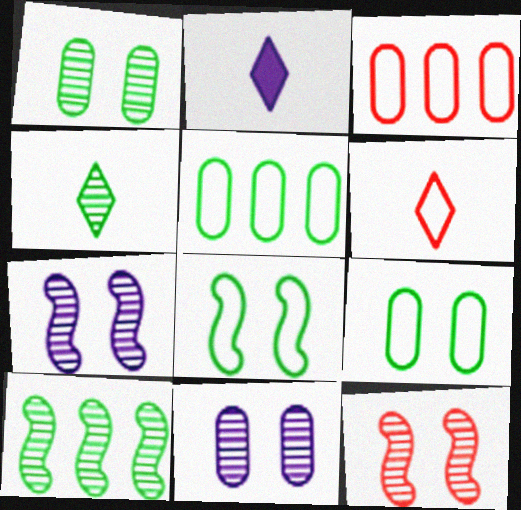[[1, 4, 10], 
[2, 4, 6], 
[2, 5, 12]]